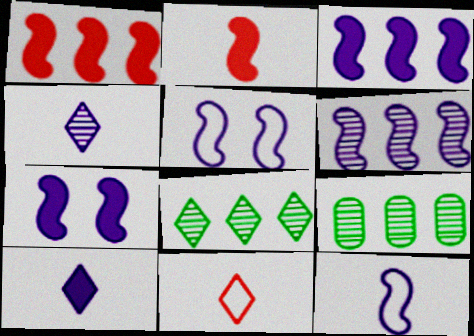[[6, 7, 12], 
[7, 9, 11]]